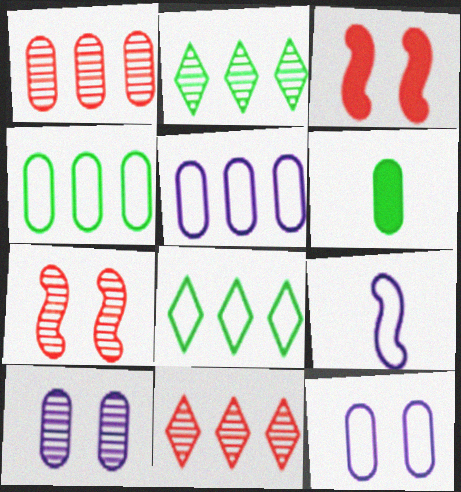[[1, 6, 12]]